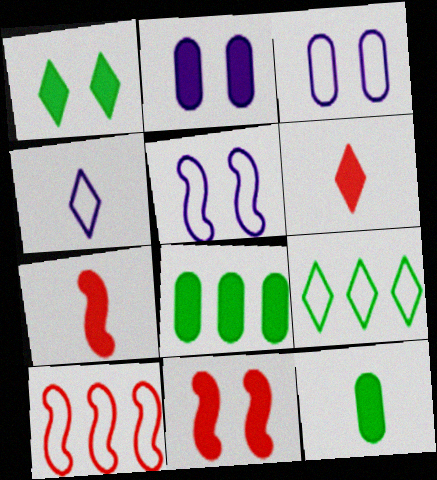[[1, 2, 11]]